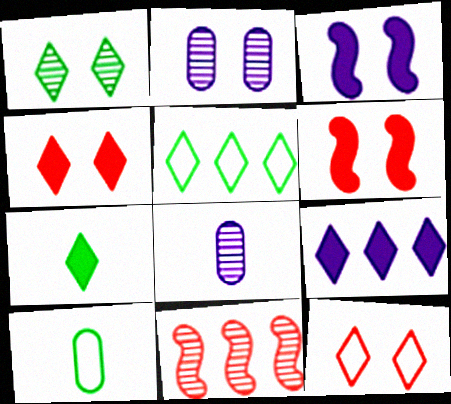[[1, 5, 7], 
[1, 8, 11], 
[4, 7, 9], 
[5, 6, 8]]